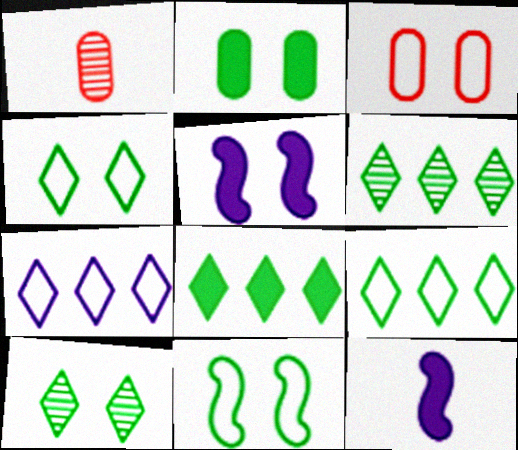[[1, 5, 9], 
[2, 10, 11], 
[3, 5, 10], 
[3, 6, 12], 
[6, 8, 9]]